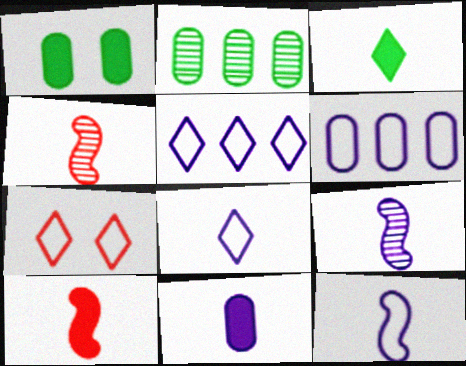[[1, 4, 5], 
[3, 10, 11], 
[8, 9, 11]]